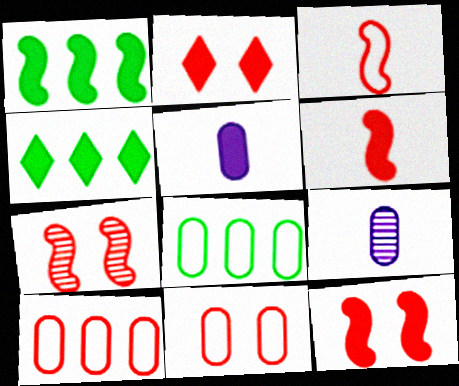[[1, 2, 5], 
[2, 7, 11], 
[4, 5, 12]]